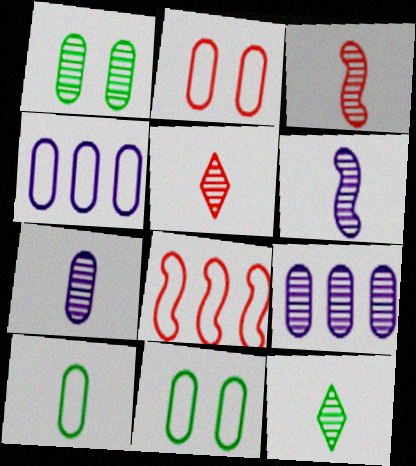[[2, 4, 10], 
[3, 7, 12]]